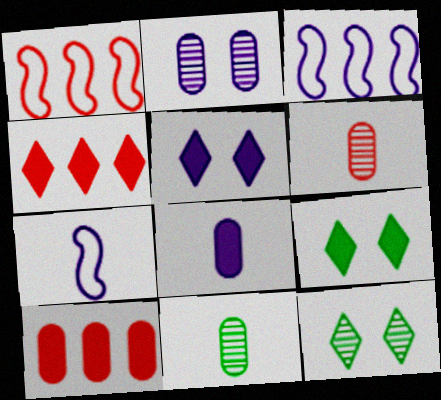[[1, 5, 11], 
[1, 8, 12], 
[3, 6, 9], 
[7, 10, 12]]